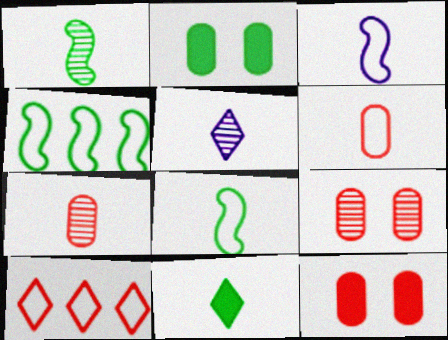[[1, 5, 7], 
[3, 7, 11], 
[4, 5, 12]]